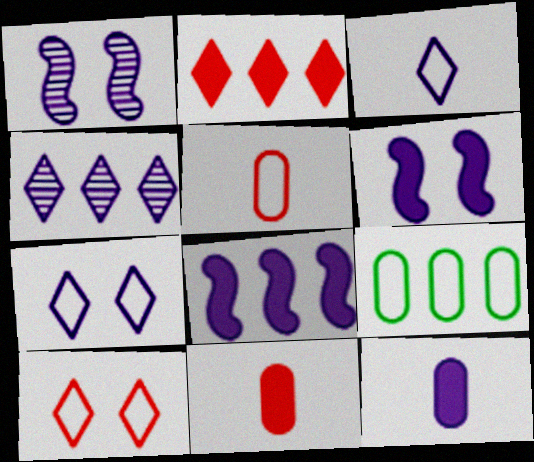[]